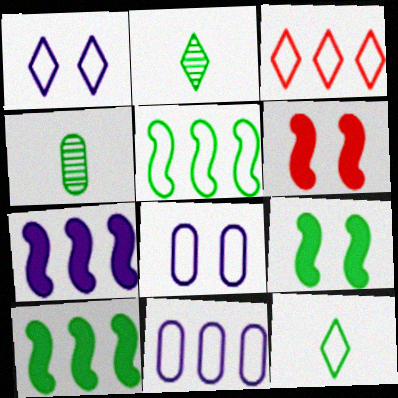[[1, 3, 12], 
[2, 6, 11], 
[3, 5, 11]]